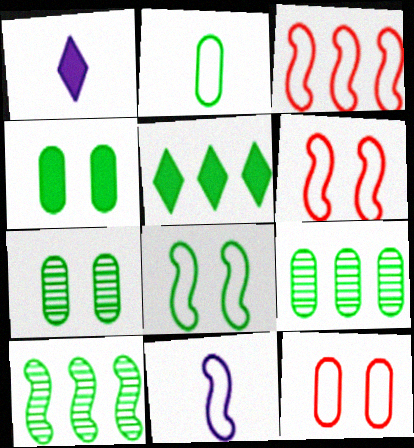[[1, 3, 7], 
[1, 6, 9], 
[1, 10, 12], 
[2, 4, 9], 
[3, 8, 11]]